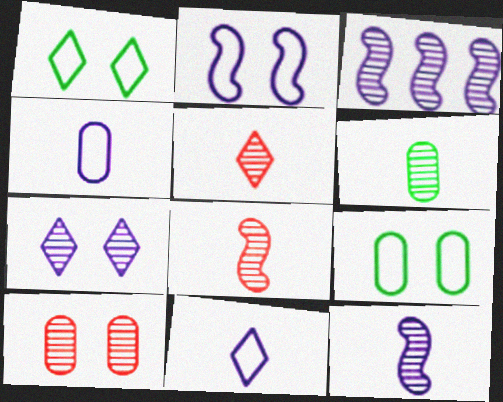[[5, 6, 12]]